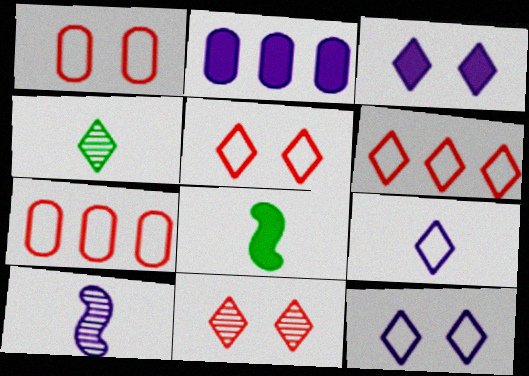[[2, 10, 12], 
[3, 4, 6]]